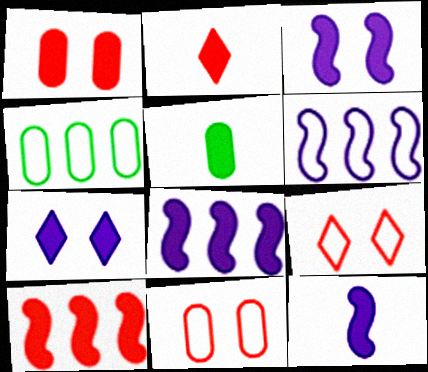[[1, 2, 10], 
[2, 5, 12], 
[3, 8, 12], 
[5, 7, 10]]